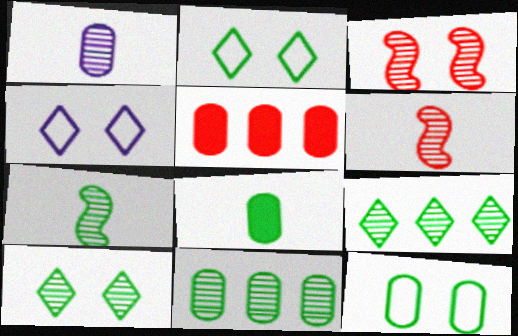[[1, 3, 9], 
[1, 5, 12], 
[4, 5, 7], 
[7, 10, 11], 
[8, 11, 12]]